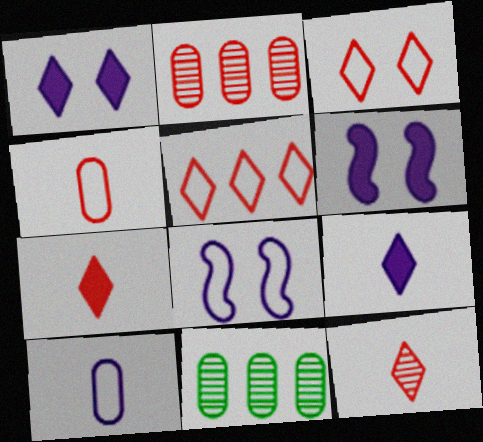[[7, 8, 11]]